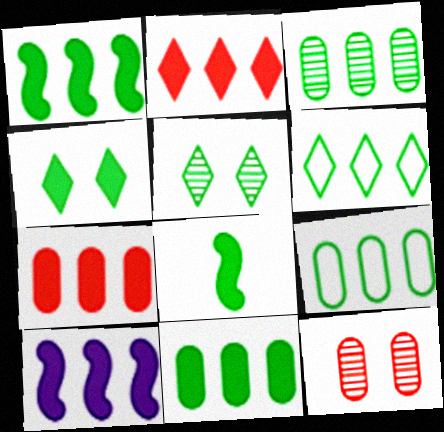[[1, 3, 6], 
[2, 10, 11], 
[3, 9, 11], 
[4, 8, 11], 
[5, 8, 9]]